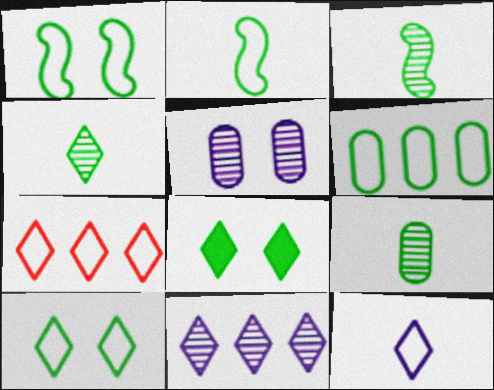[[2, 6, 10], 
[3, 4, 9], 
[3, 6, 8], 
[7, 10, 12]]